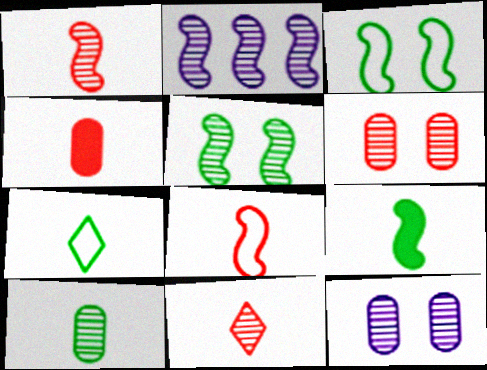[[1, 2, 5], 
[4, 8, 11], 
[7, 9, 10]]